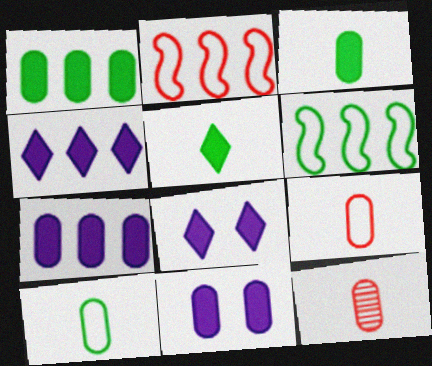[[6, 8, 12]]